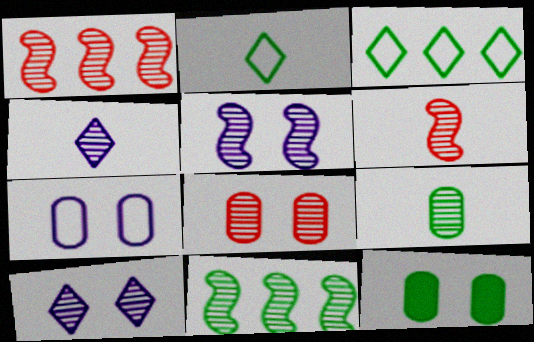[[1, 9, 10], 
[2, 11, 12], 
[4, 6, 9], 
[4, 8, 11], 
[5, 6, 11], 
[7, 8, 12]]